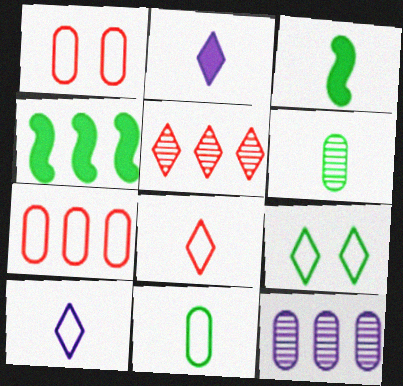[[2, 5, 9], 
[4, 6, 9]]